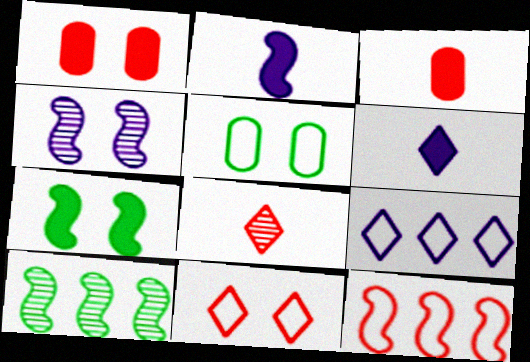[[1, 8, 12]]